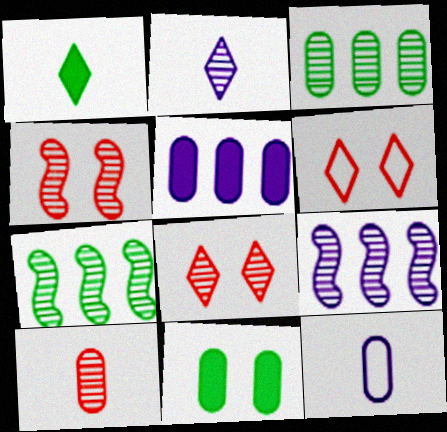[[2, 3, 4]]